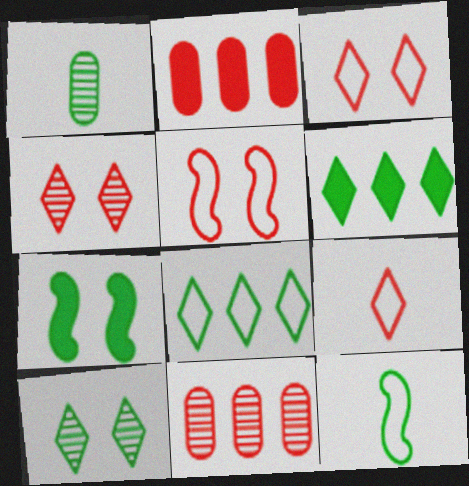[[1, 7, 8]]